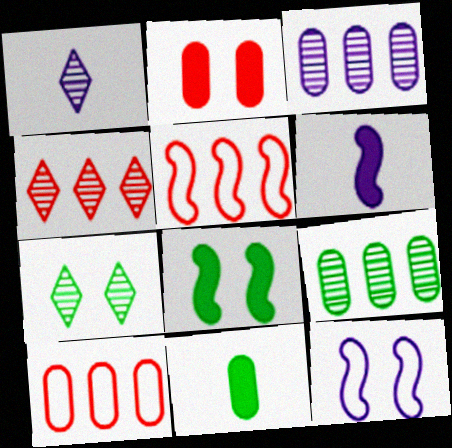[[1, 4, 7], 
[1, 8, 10], 
[2, 7, 12], 
[4, 11, 12], 
[6, 7, 10]]